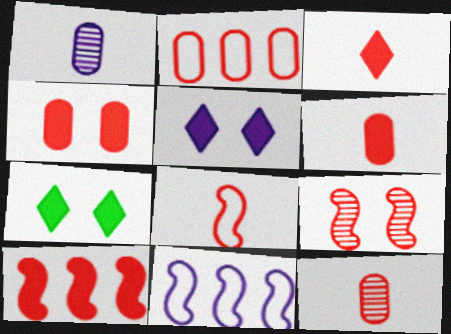[[1, 5, 11], 
[2, 3, 9], 
[2, 4, 12], 
[3, 4, 10], 
[3, 8, 12], 
[7, 11, 12], 
[8, 9, 10]]